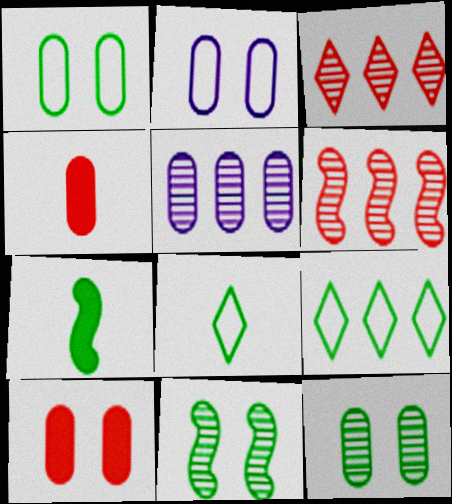[[1, 4, 5], 
[2, 3, 7], 
[2, 10, 12], 
[7, 9, 12]]